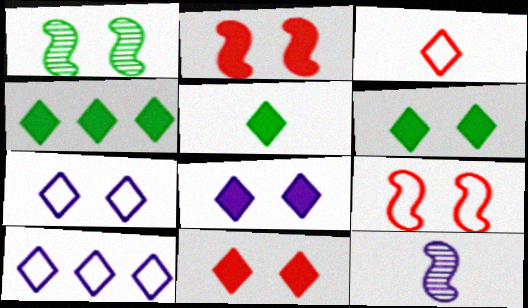[[4, 5, 6], 
[6, 8, 11]]